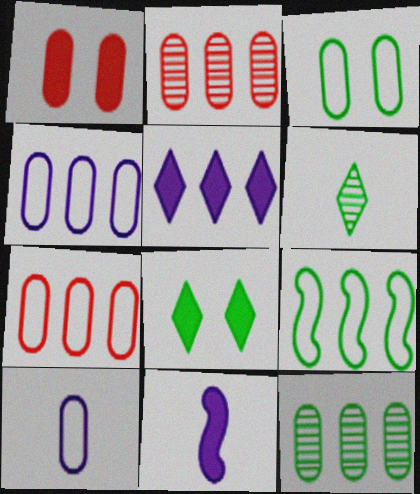[[1, 10, 12], 
[2, 5, 9], 
[3, 7, 10]]